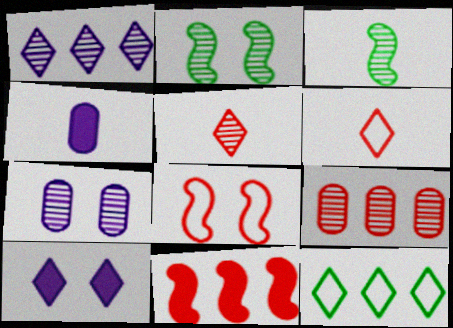[[3, 4, 6], 
[5, 10, 12]]